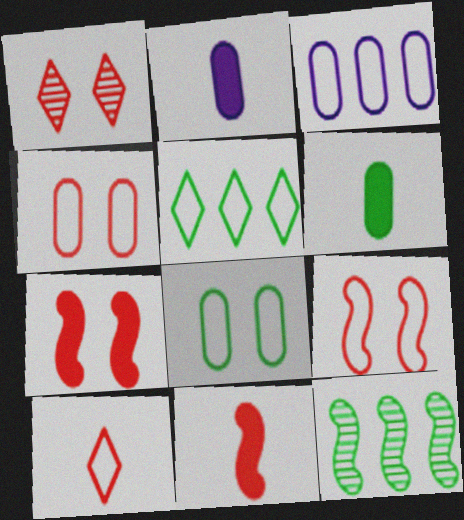[[1, 4, 7]]